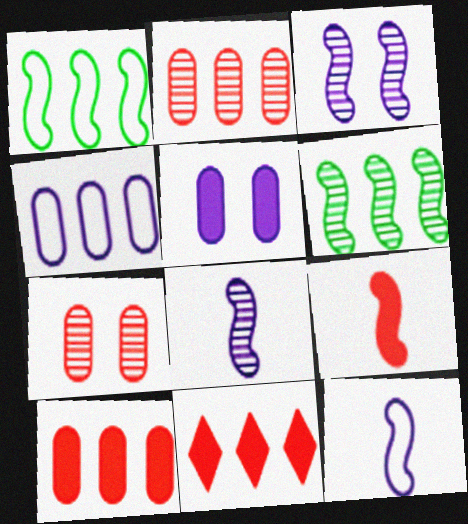[[1, 3, 9], 
[4, 6, 11]]